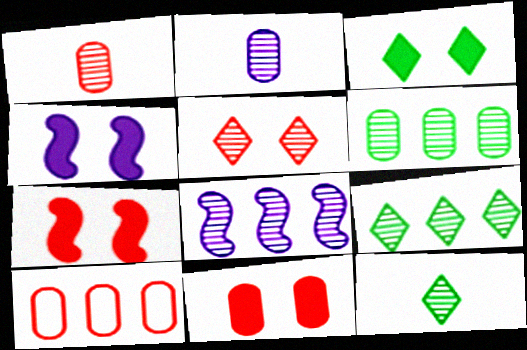[[1, 10, 11], 
[3, 4, 11], 
[4, 10, 12]]